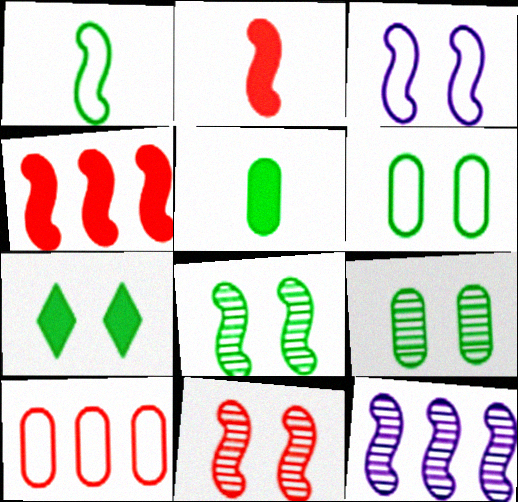[[6, 7, 8]]